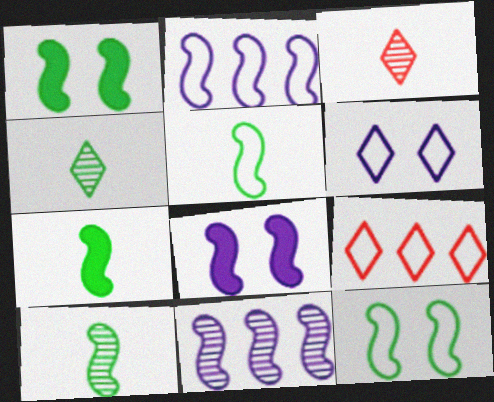[[5, 7, 10]]